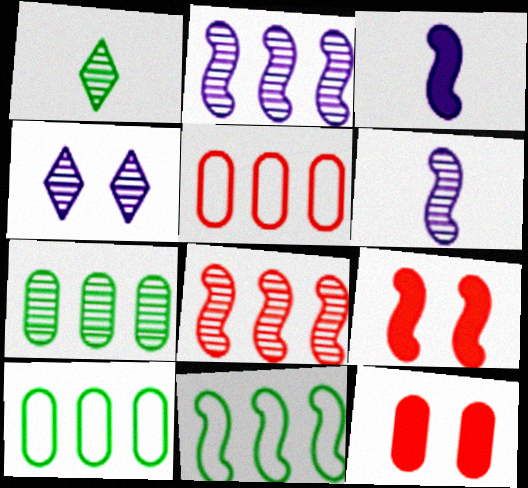[[6, 9, 11]]